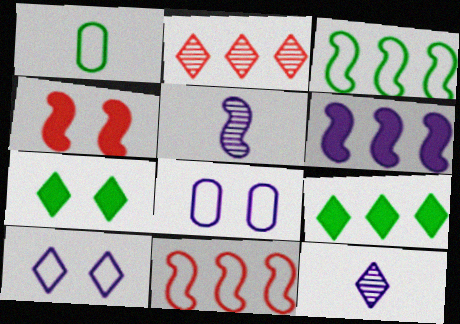[[1, 10, 11], 
[3, 4, 5], 
[6, 8, 12]]